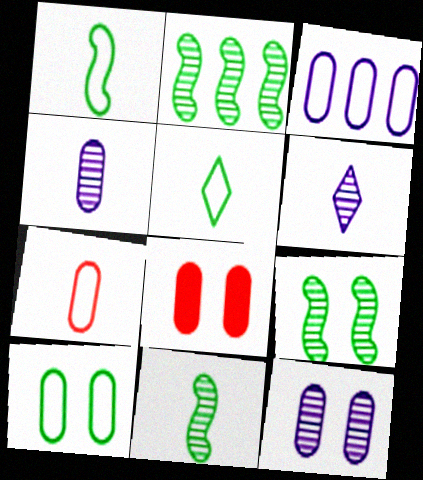[[2, 9, 11], 
[3, 7, 10], 
[8, 10, 12]]